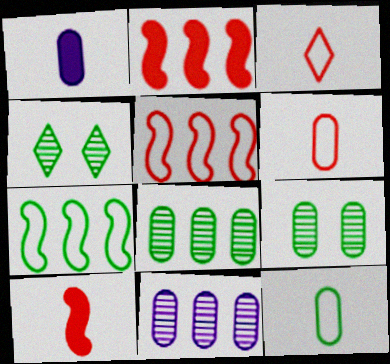[[1, 4, 5]]